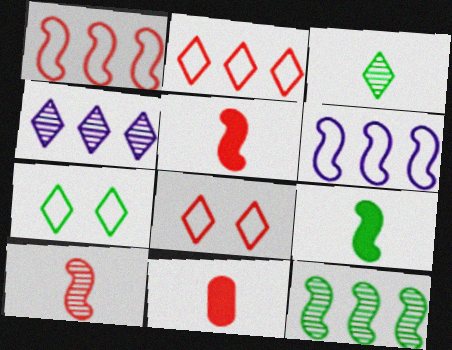[]